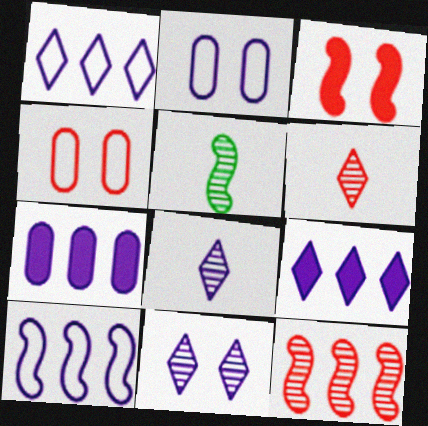[[3, 5, 10], 
[4, 5, 9]]